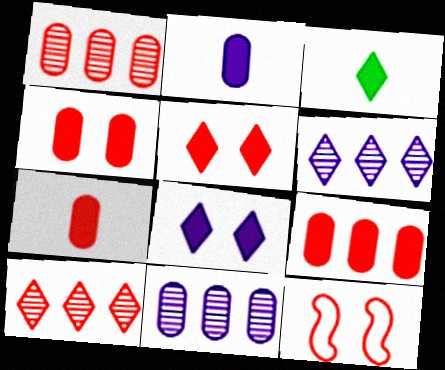[[3, 11, 12], 
[4, 7, 9], 
[7, 10, 12]]